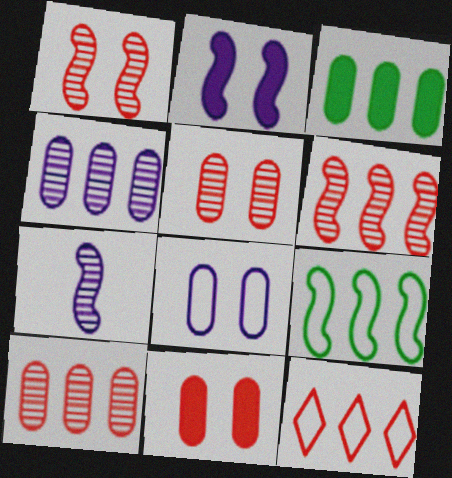[]